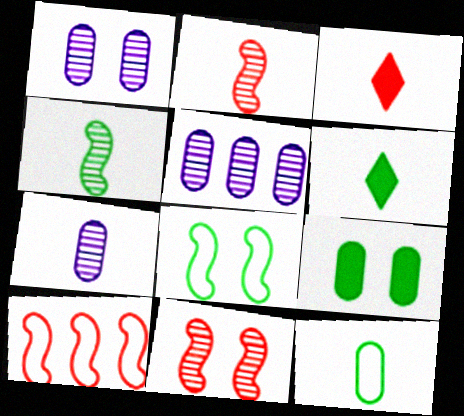[[1, 5, 7], 
[1, 6, 10], 
[3, 5, 8], 
[4, 6, 12]]